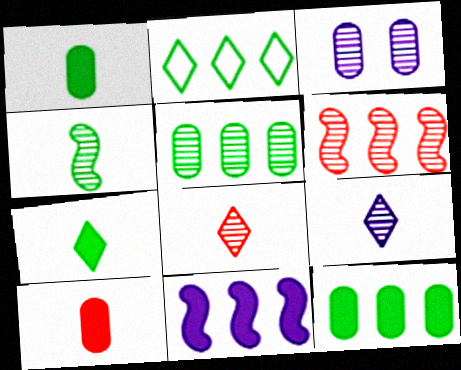[]